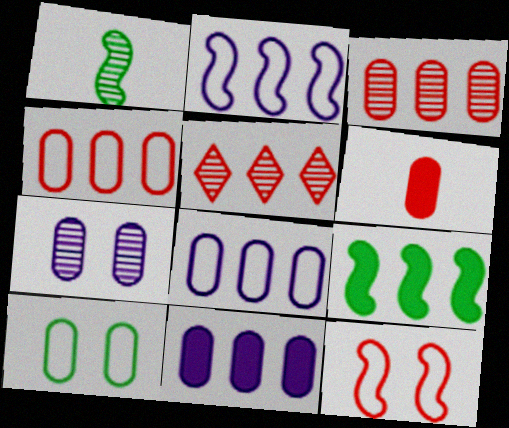[[1, 5, 7], 
[5, 6, 12], 
[5, 8, 9]]